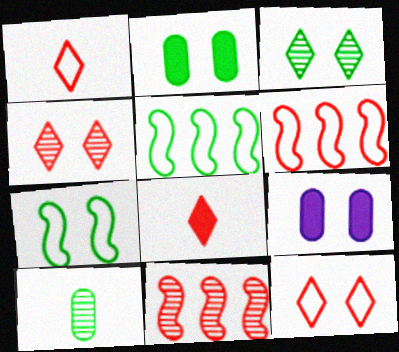[[2, 3, 7], 
[4, 7, 9]]